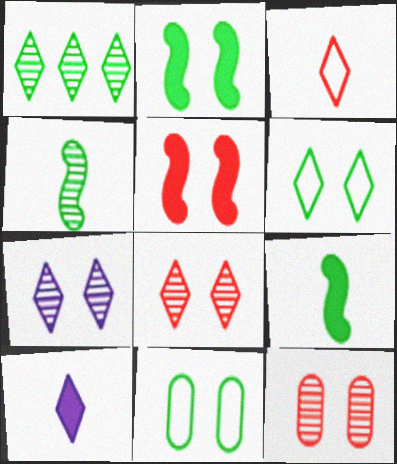[[1, 9, 11], 
[5, 7, 11]]